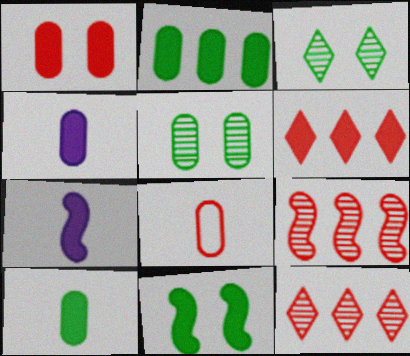[[1, 2, 4], 
[4, 6, 11]]